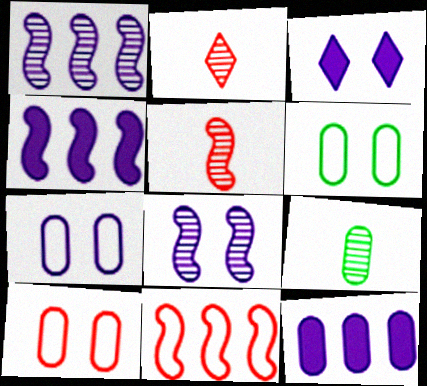[[2, 4, 6], 
[3, 7, 8], 
[3, 9, 11], 
[6, 7, 10], 
[9, 10, 12]]